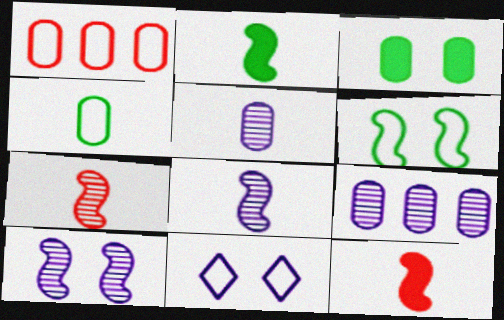[[1, 3, 5]]